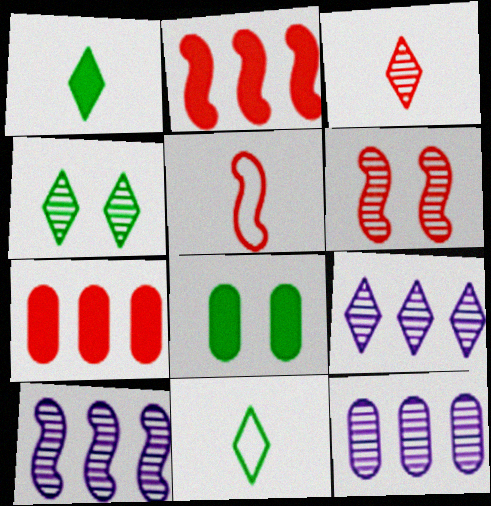[[2, 5, 6], 
[3, 4, 9], 
[5, 8, 9], 
[9, 10, 12]]